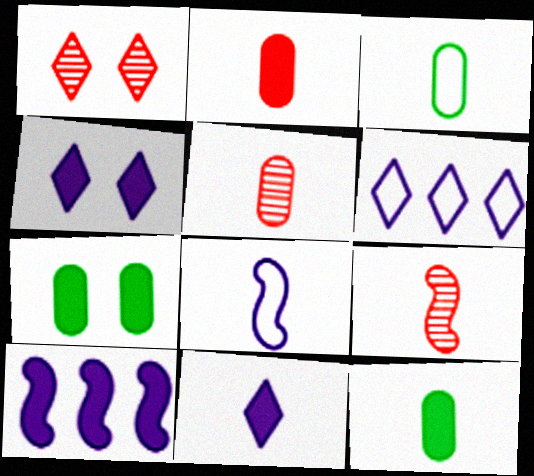[[1, 3, 10], 
[3, 9, 11], 
[6, 7, 9]]